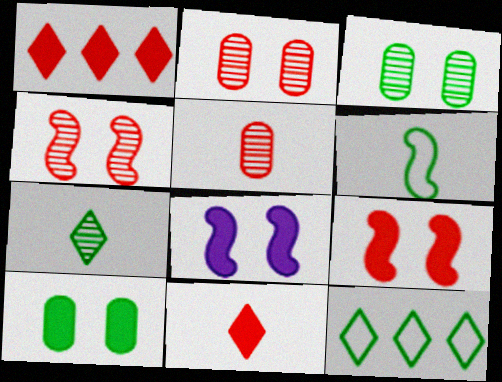[[5, 8, 12]]